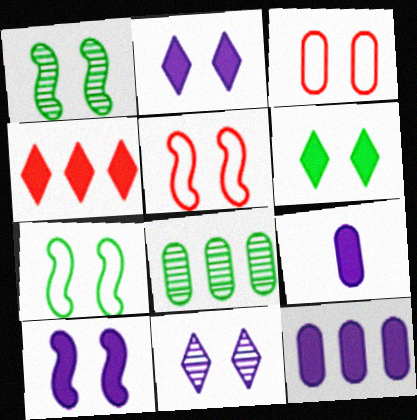[[1, 2, 3], 
[1, 5, 10], 
[3, 8, 9]]